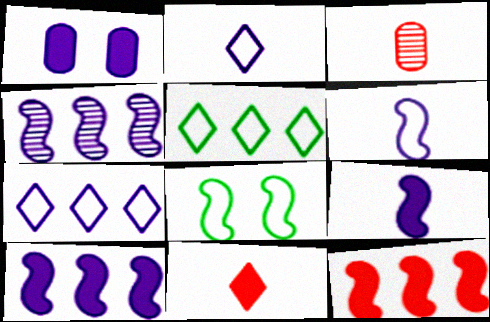[[1, 2, 4]]